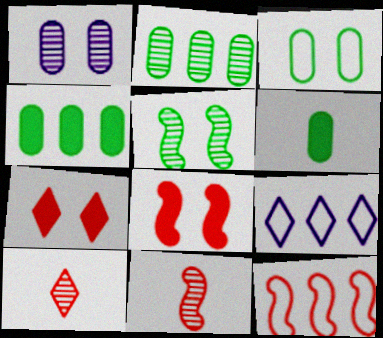[[2, 3, 6], 
[8, 11, 12]]